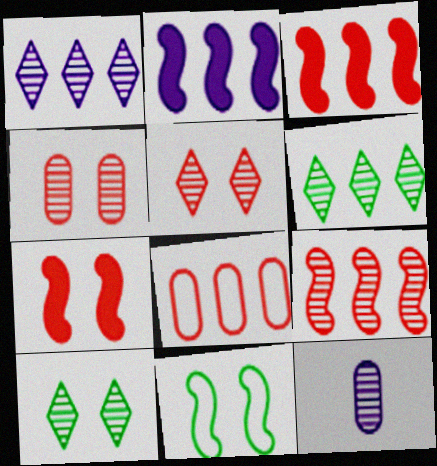[[2, 6, 8], 
[9, 10, 12]]